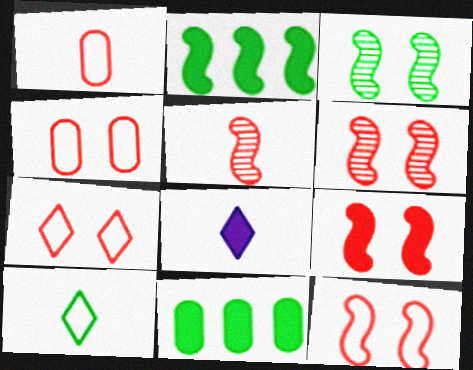[[3, 10, 11], 
[4, 7, 12], 
[6, 9, 12], 
[8, 9, 11]]